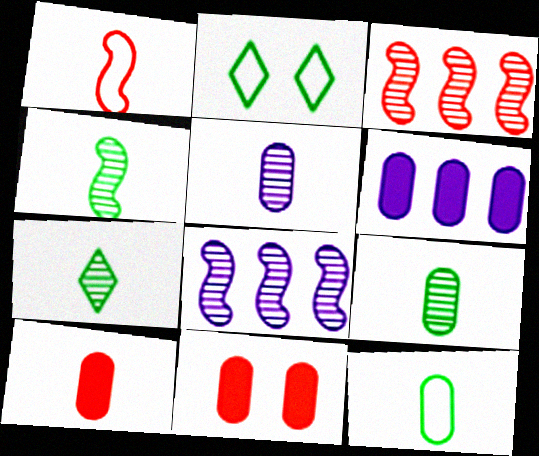[[2, 8, 10], 
[4, 7, 9], 
[5, 10, 12]]